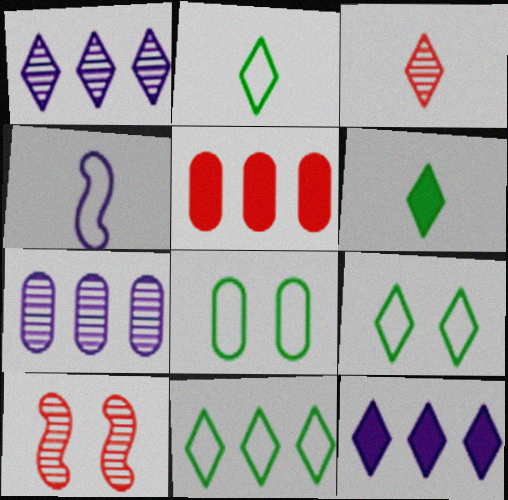[[2, 9, 11], 
[3, 9, 12]]